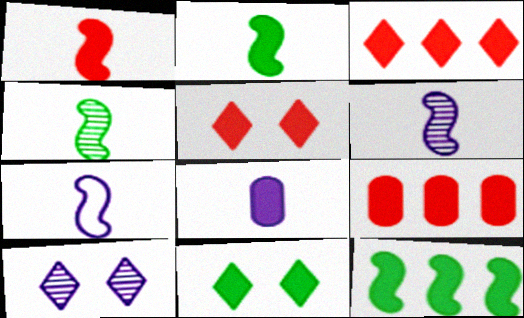[[1, 4, 7], 
[1, 5, 9], 
[5, 8, 12]]